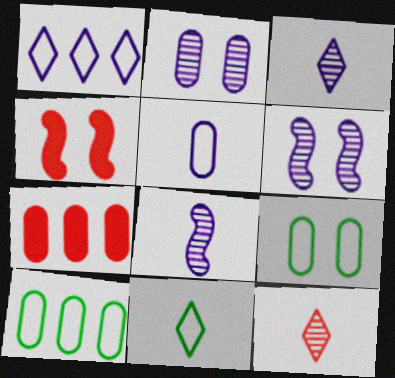[[3, 4, 10], 
[6, 7, 11]]